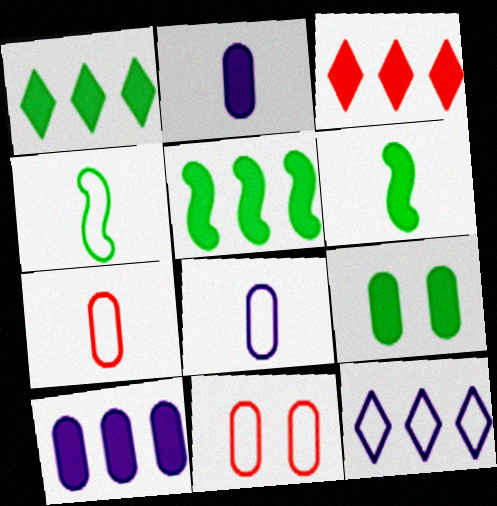[[1, 6, 9], 
[3, 5, 10], 
[4, 11, 12]]